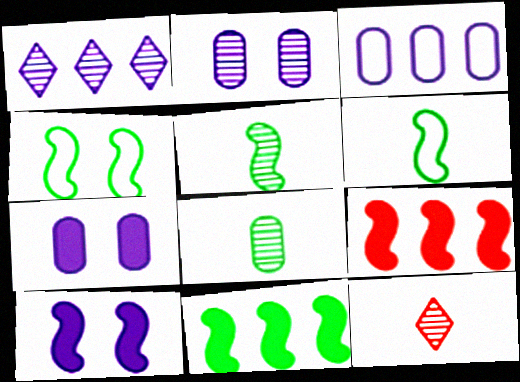[[4, 5, 11]]